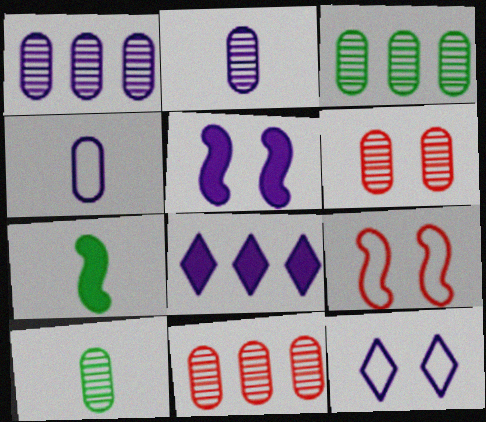[[1, 3, 11], 
[1, 6, 10], 
[2, 3, 6], 
[7, 11, 12], 
[8, 9, 10]]